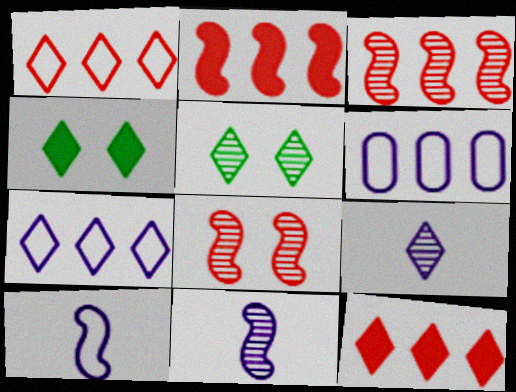[[1, 4, 9]]